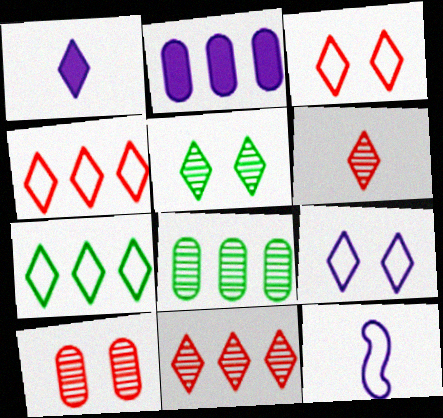[[1, 4, 5]]